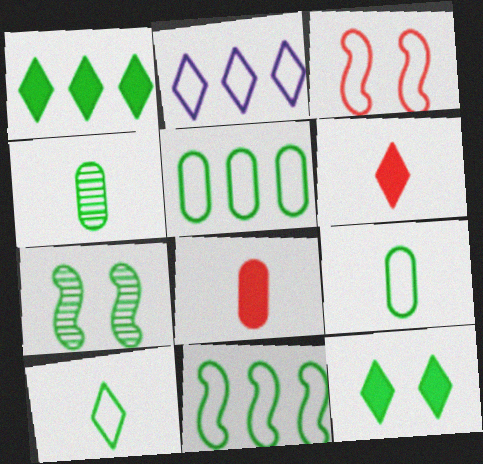[[1, 7, 9], 
[2, 3, 9], 
[2, 7, 8], 
[4, 11, 12]]